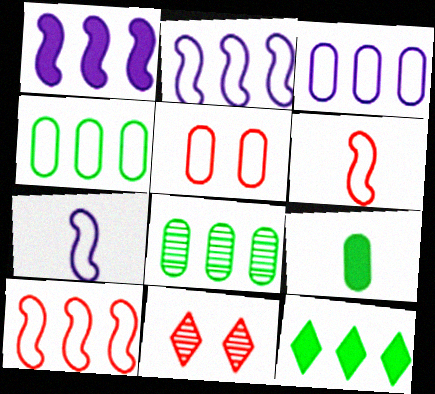[[2, 9, 11]]